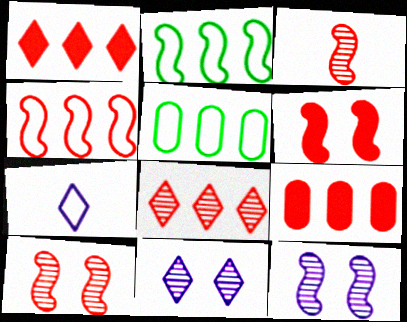[[3, 4, 6], 
[4, 8, 9]]